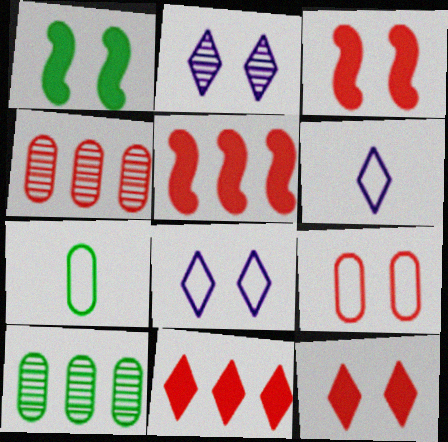[[1, 2, 9], 
[1, 4, 6], 
[2, 5, 7], 
[3, 6, 10]]